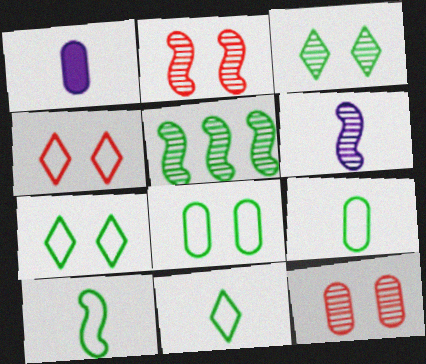[[1, 4, 5], 
[2, 5, 6], 
[9, 10, 11]]